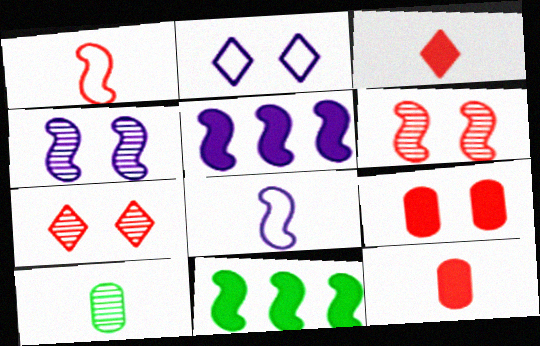[[1, 4, 11], 
[3, 8, 10], 
[4, 5, 8], 
[6, 8, 11]]